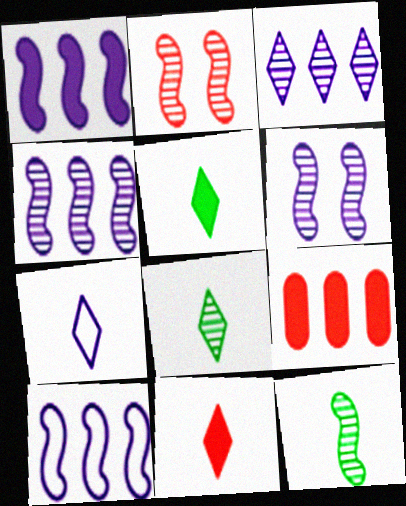[[1, 4, 10], 
[2, 4, 12], 
[7, 8, 11]]